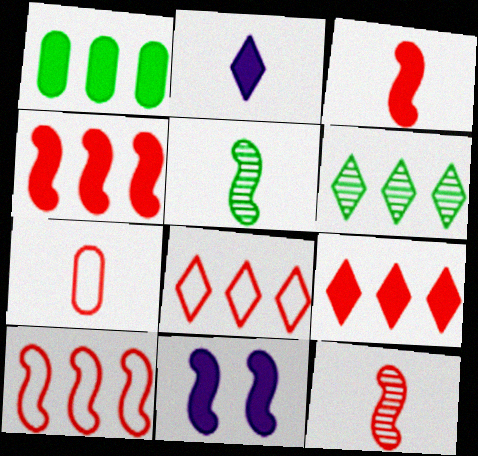[[2, 5, 7], 
[5, 10, 11], 
[6, 7, 11]]